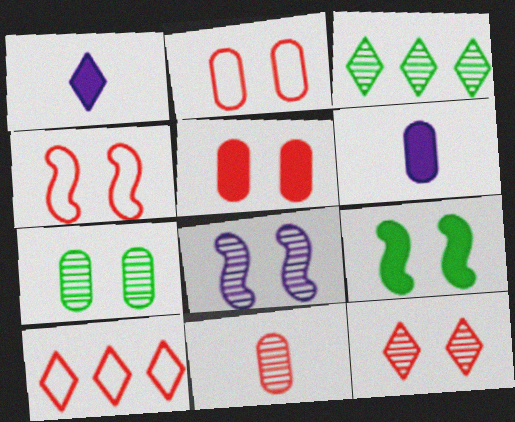[[3, 4, 6], 
[3, 8, 11], 
[4, 5, 12], 
[4, 8, 9], 
[7, 8, 12]]